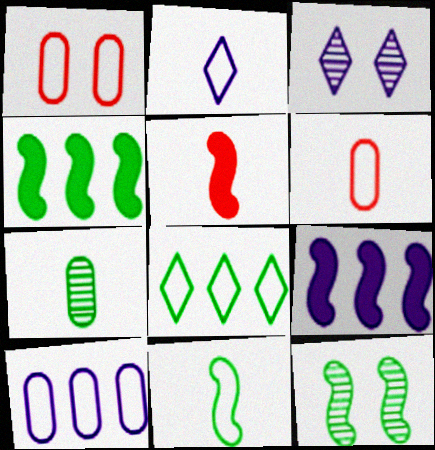[[2, 5, 7], 
[2, 6, 11], 
[3, 4, 6], 
[4, 11, 12]]